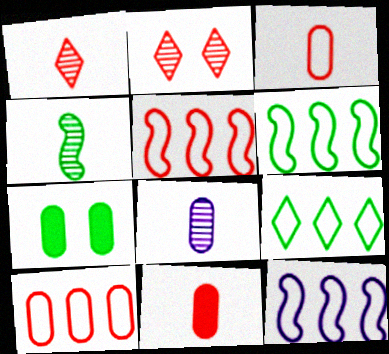[[1, 4, 8], 
[1, 7, 12], 
[2, 5, 11], 
[4, 7, 9], 
[5, 6, 12], 
[7, 8, 10], 
[9, 10, 12]]